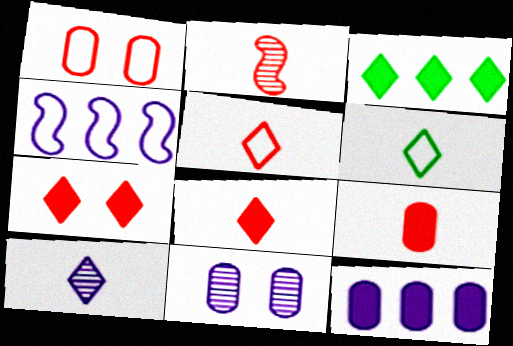[[1, 4, 6], 
[2, 5, 9], 
[6, 8, 10]]